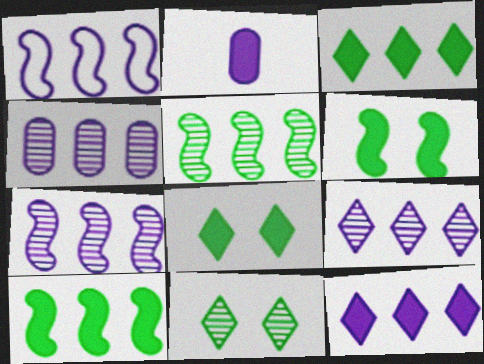[[1, 4, 12], 
[4, 7, 9]]